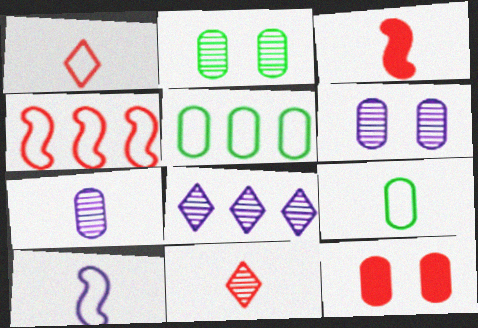[[1, 9, 10], 
[4, 11, 12], 
[5, 7, 12]]